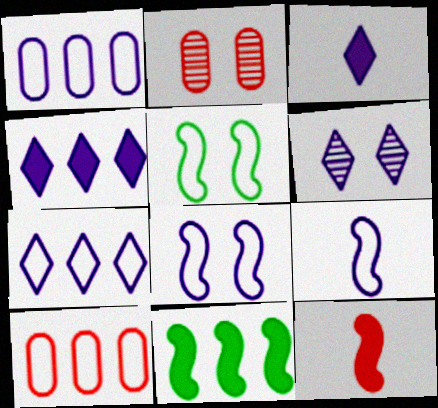[[3, 6, 7]]